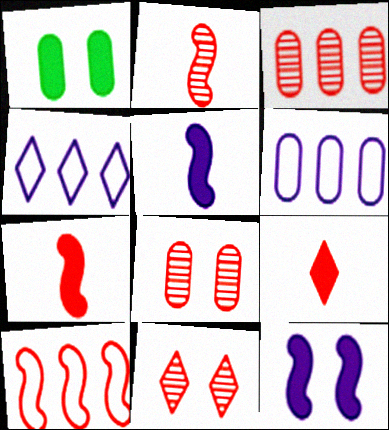[[1, 2, 4], 
[2, 3, 11], 
[8, 9, 10]]